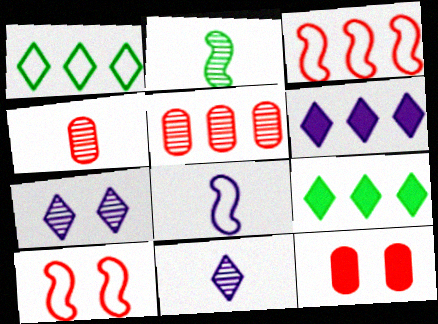[[2, 4, 11], 
[2, 5, 7]]